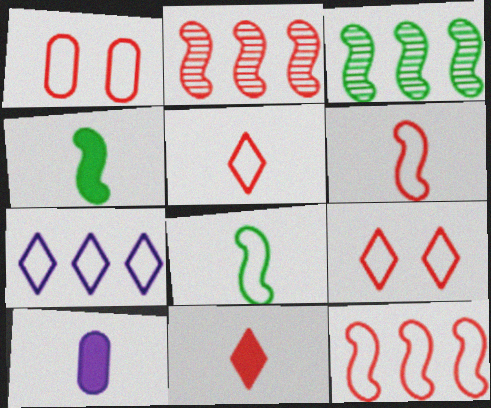[[1, 2, 11], 
[1, 5, 12], 
[1, 7, 8], 
[3, 9, 10], 
[4, 10, 11]]